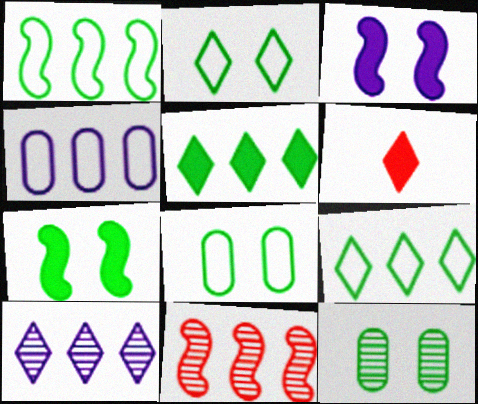[[2, 6, 10], 
[2, 7, 12], 
[4, 5, 11]]